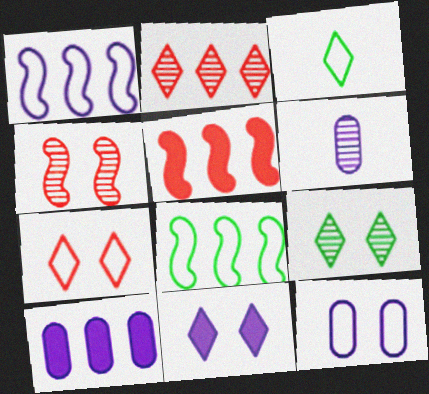[[1, 6, 11], 
[2, 3, 11], 
[2, 8, 10], 
[3, 4, 10], 
[6, 10, 12], 
[7, 9, 11]]